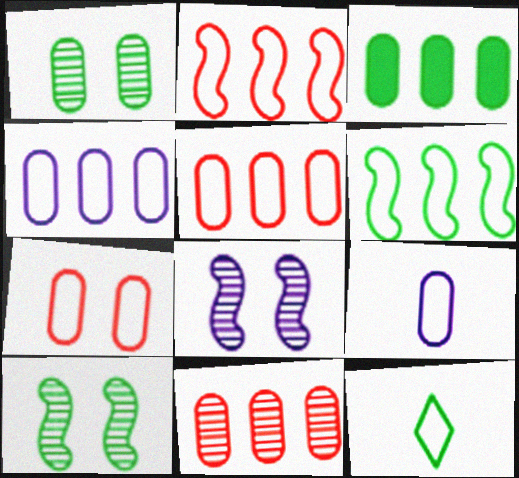[[3, 4, 11], 
[3, 10, 12]]